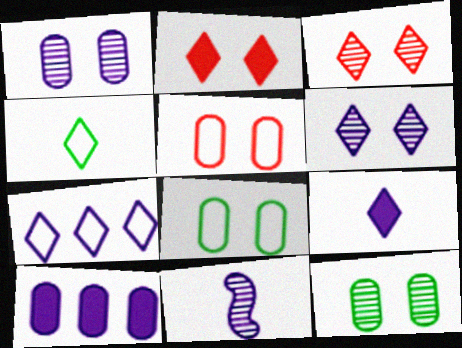[[6, 7, 9]]